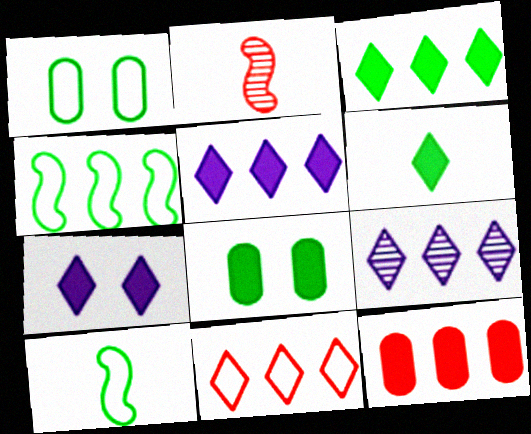[[1, 2, 5], 
[3, 9, 11], 
[4, 9, 12]]